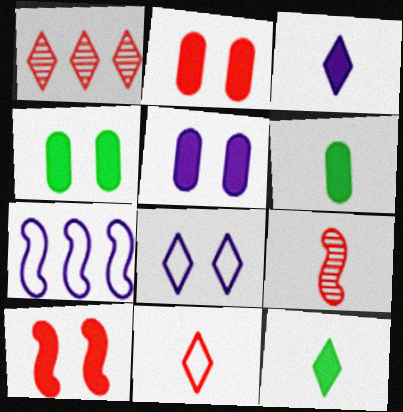[[1, 8, 12], 
[2, 4, 5]]